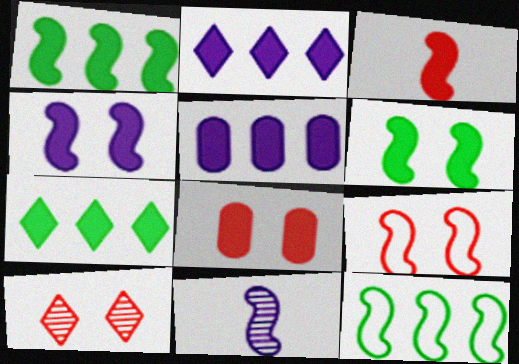[[1, 3, 4], 
[1, 9, 11], 
[8, 9, 10]]